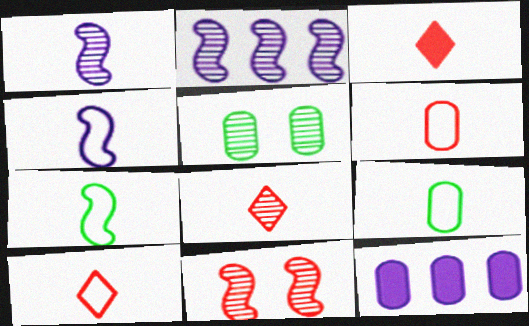[[1, 3, 9], 
[2, 5, 8], 
[3, 8, 10], 
[4, 9, 10], 
[5, 6, 12]]